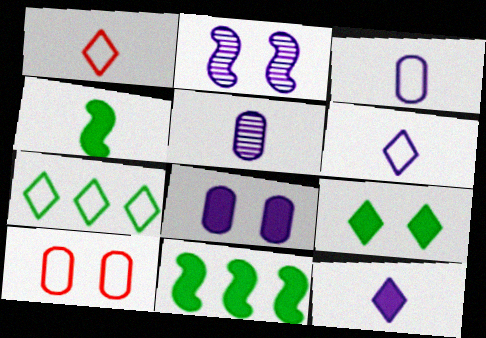[[1, 4, 5], 
[2, 9, 10]]